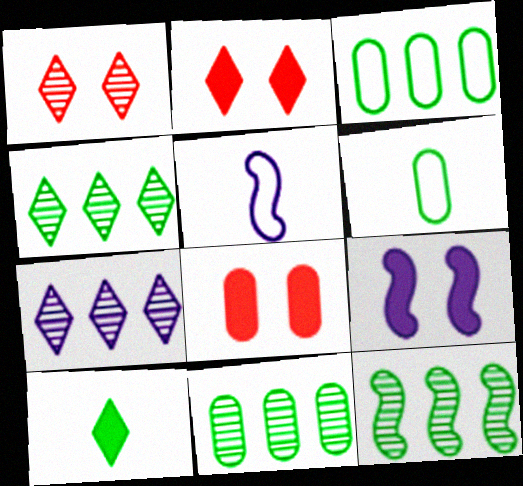[[2, 5, 11], 
[4, 5, 8], 
[4, 11, 12]]